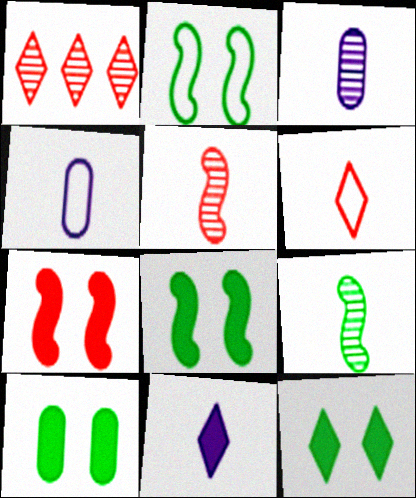[[1, 4, 8], 
[8, 10, 12]]